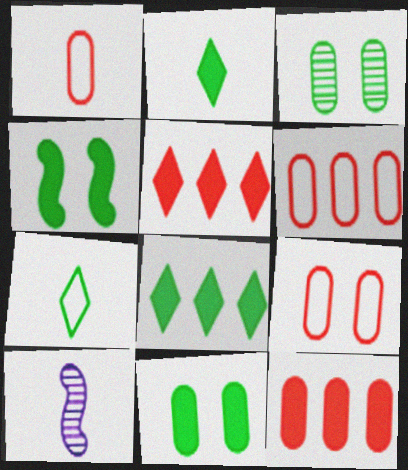[[1, 2, 10], 
[1, 6, 9], 
[8, 9, 10]]